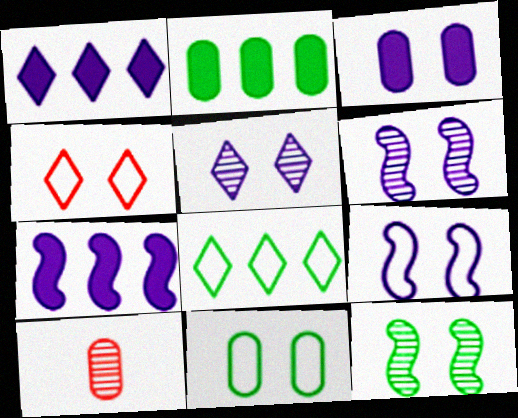[[3, 4, 12], 
[3, 5, 9], 
[4, 9, 11]]